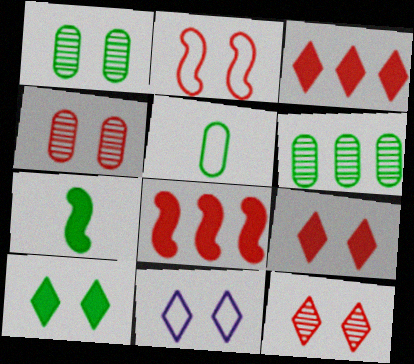[[2, 4, 9], 
[10, 11, 12]]